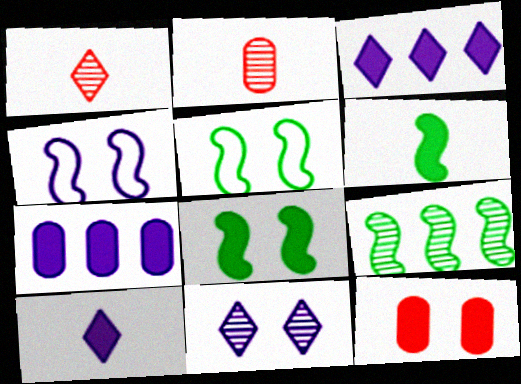[[1, 5, 7], 
[2, 3, 5], 
[2, 9, 11], 
[3, 6, 12], 
[5, 6, 9], 
[5, 11, 12]]